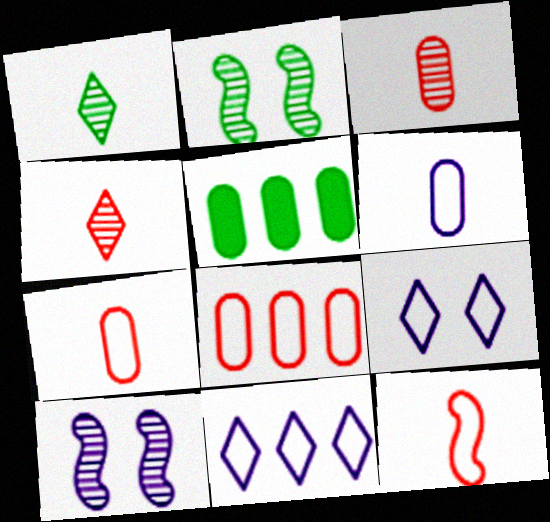[]